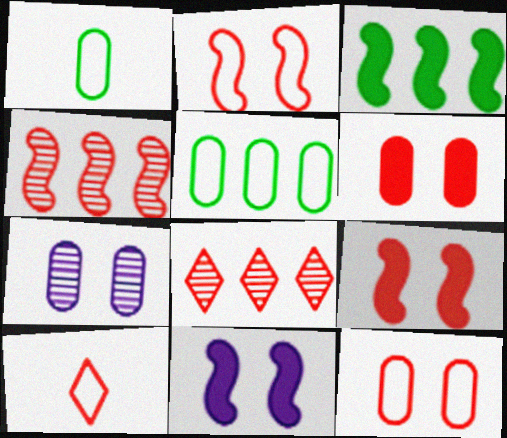[[1, 8, 11], 
[3, 7, 10], 
[4, 6, 10]]